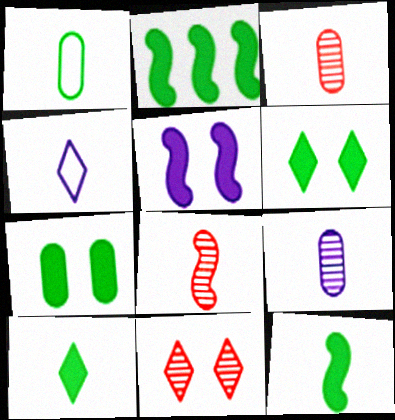[[2, 7, 10], 
[3, 4, 12]]